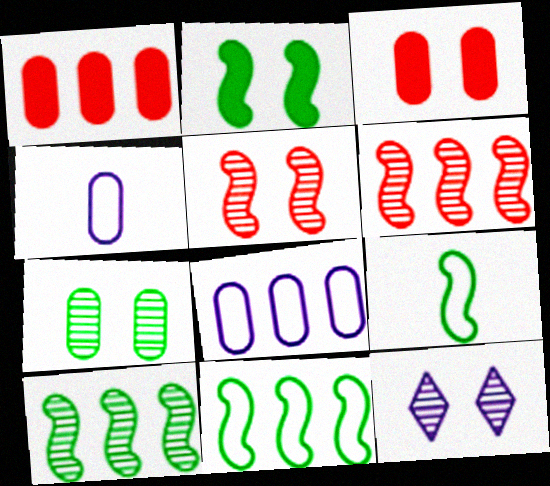[[1, 4, 7], 
[1, 9, 12], 
[2, 9, 10], 
[5, 7, 12]]